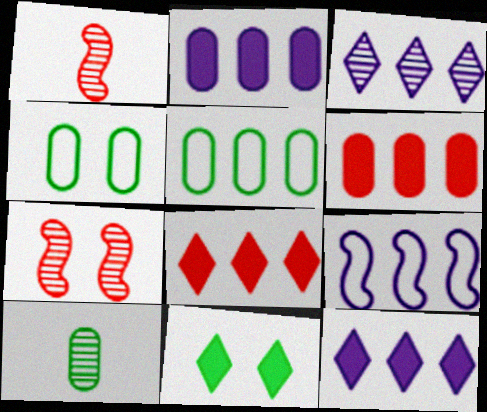[[1, 4, 12], 
[2, 3, 9], 
[3, 7, 10]]